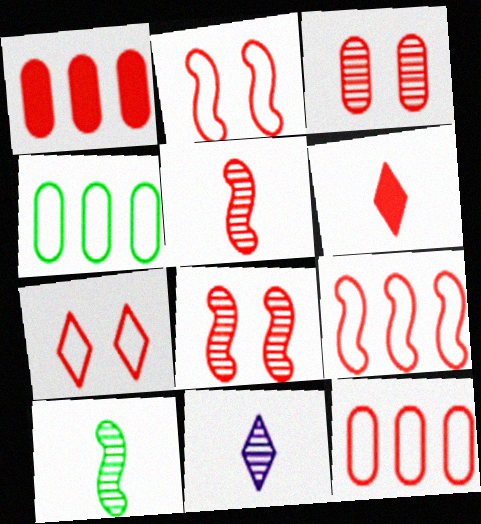[[1, 5, 7], 
[3, 6, 9], 
[6, 8, 12]]